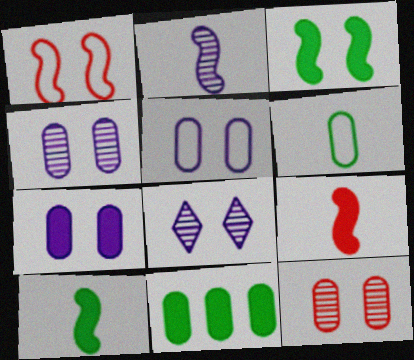[[4, 5, 7]]